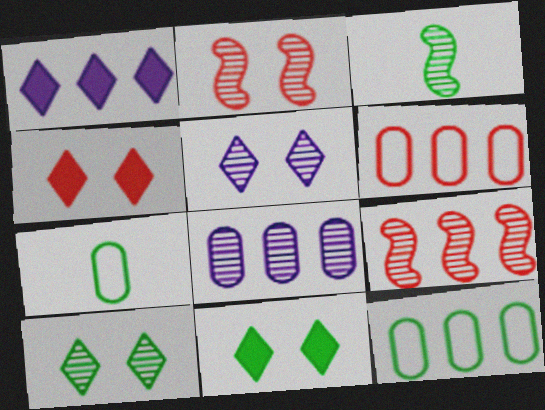[[1, 2, 7], 
[1, 9, 12], 
[3, 11, 12]]